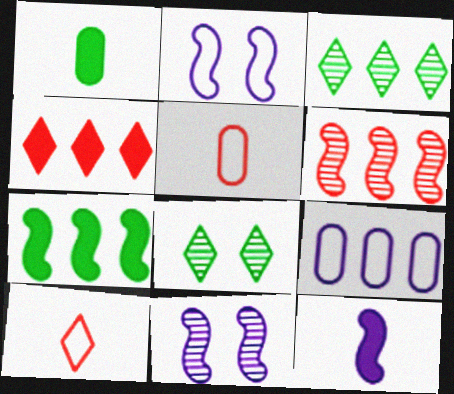[]